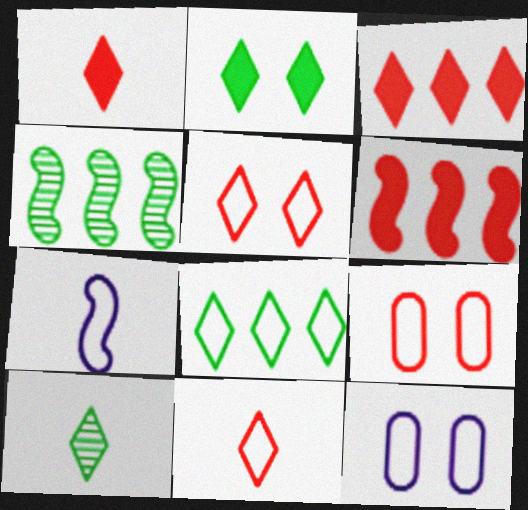[[1, 4, 12], 
[2, 8, 10], 
[6, 10, 12], 
[7, 8, 9]]